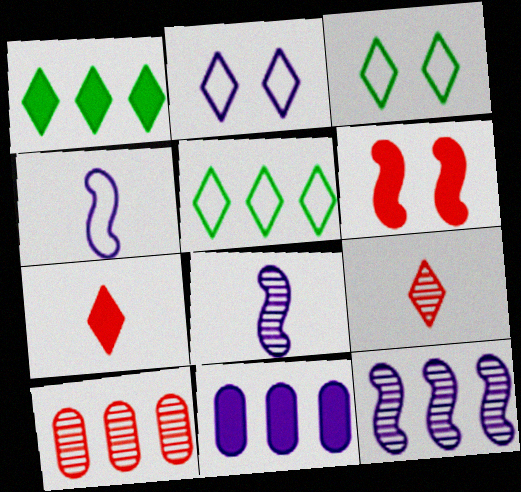[[1, 2, 9], 
[2, 8, 11]]